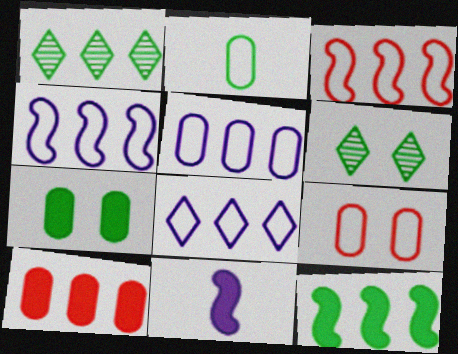[[1, 4, 10], 
[1, 9, 11], 
[2, 5, 9], 
[2, 6, 12], 
[4, 5, 8]]